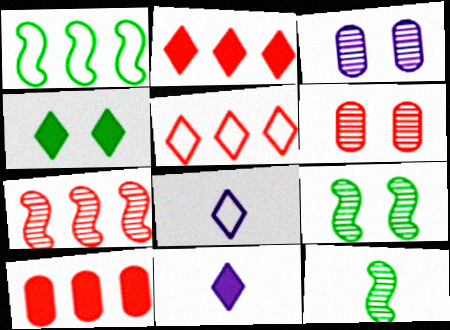[[1, 6, 11], 
[2, 4, 11], 
[5, 7, 10], 
[8, 9, 10]]